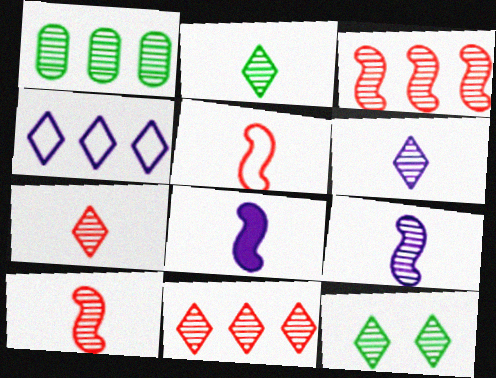[[2, 6, 7], 
[6, 11, 12]]